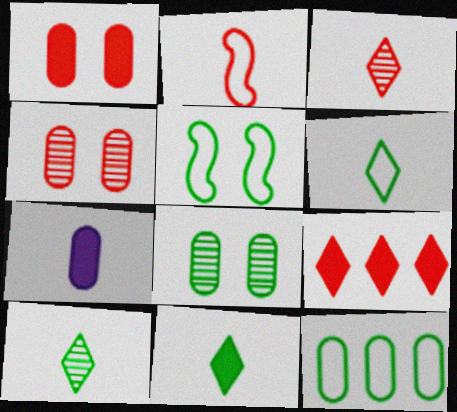[[2, 4, 9], 
[2, 7, 10], 
[4, 7, 12], 
[5, 6, 12], 
[6, 10, 11]]